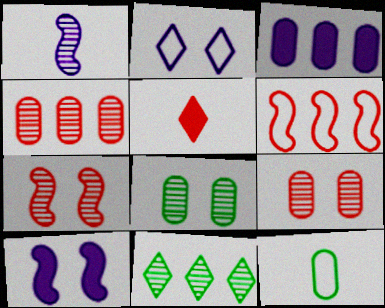[[1, 2, 3], 
[1, 5, 12], 
[1, 9, 11], 
[2, 5, 11], 
[2, 6, 12], 
[3, 6, 11], 
[3, 9, 12], 
[5, 6, 9]]